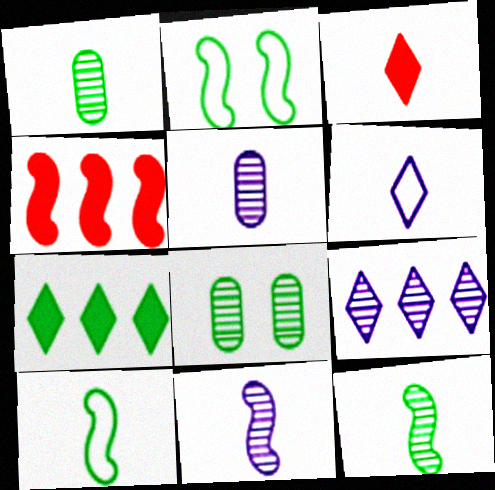[[1, 2, 7], 
[2, 4, 11], 
[3, 5, 10], 
[4, 6, 8], 
[7, 8, 10]]